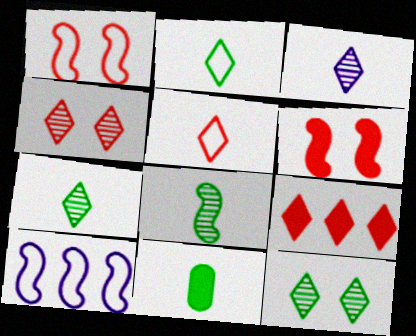[[2, 8, 11], 
[4, 5, 9], 
[4, 10, 11], 
[6, 8, 10]]